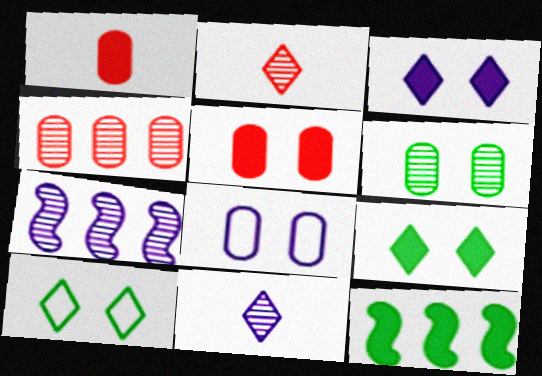[[1, 3, 12], 
[1, 7, 10], 
[2, 6, 7], 
[2, 8, 12], 
[5, 6, 8]]